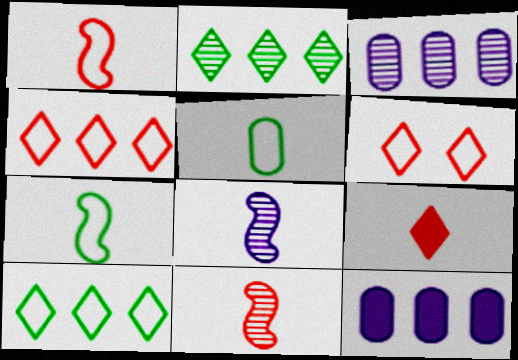[[5, 8, 9]]